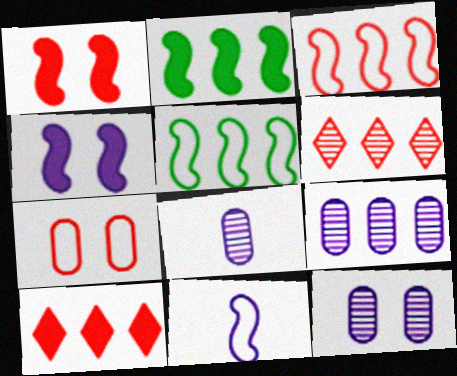[[5, 9, 10], 
[8, 9, 12]]